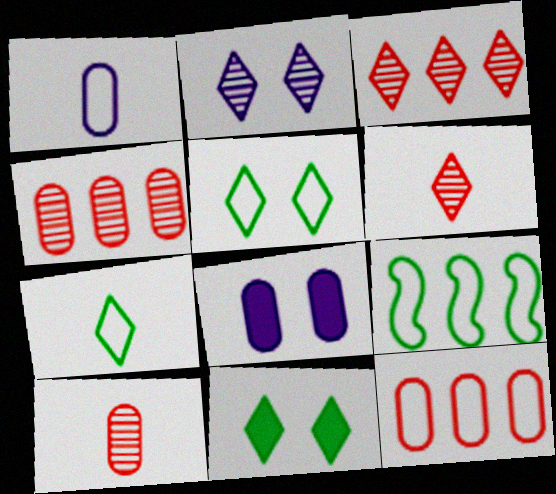[[6, 8, 9]]